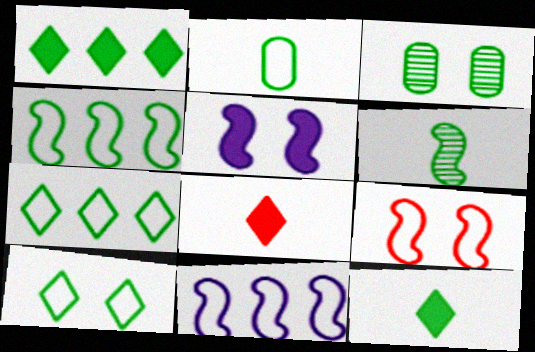[[2, 4, 10], 
[2, 6, 12], 
[3, 4, 12], 
[3, 8, 11]]